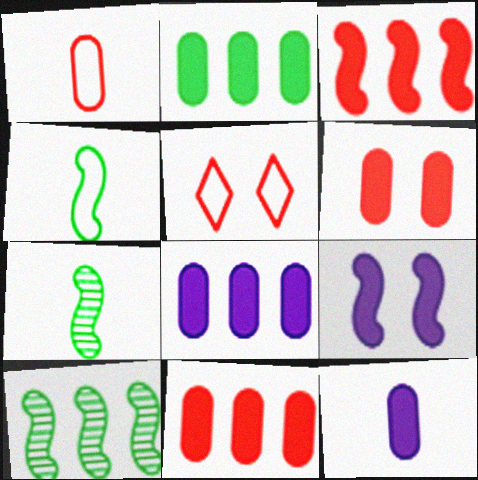[[2, 6, 12], 
[2, 8, 11], 
[5, 7, 8], 
[5, 10, 12]]